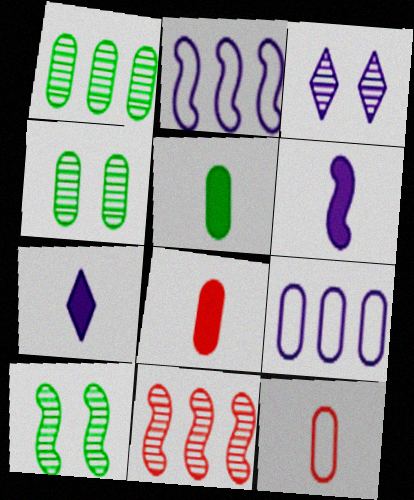[[3, 6, 9], 
[4, 8, 9]]